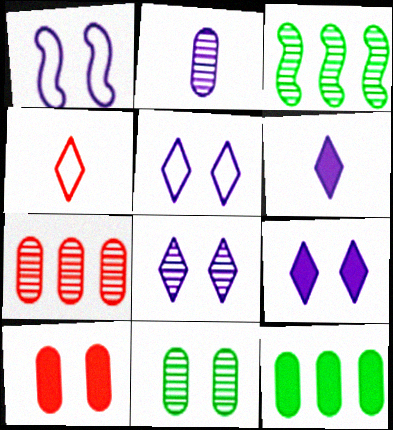[[2, 7, 11], 
[5, 8, 9]]